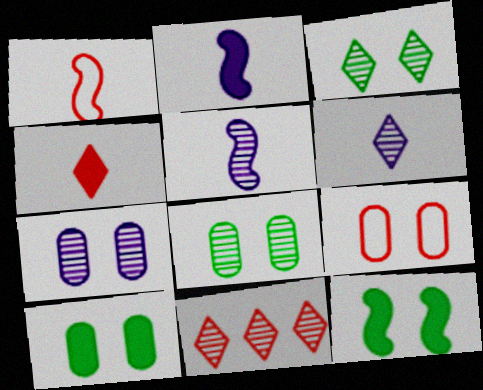[[3, 6, 11], 
[5, 8, 11], 
[7, 9, 10]]